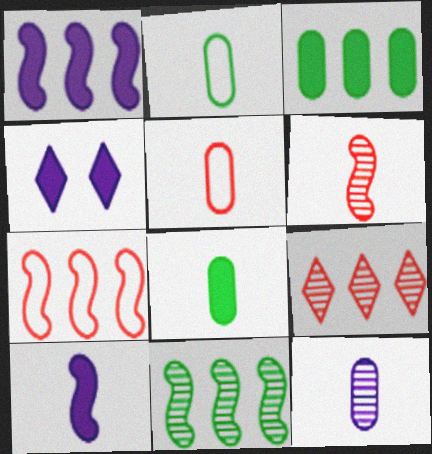[[1, 7, 11], 
[4, 5, 11], 
[5, 8, 12]]